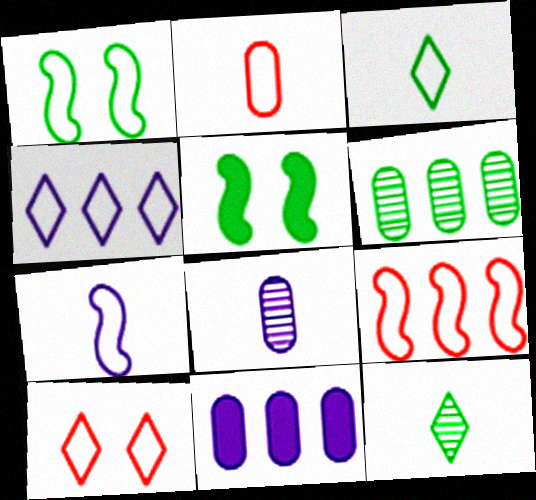[[1, 2, 4], 
[1, 7, 9], 
[2, 3, 7], 
[2, 9, 10], 
[3, 4, 10], 
[3, 5, 6]]